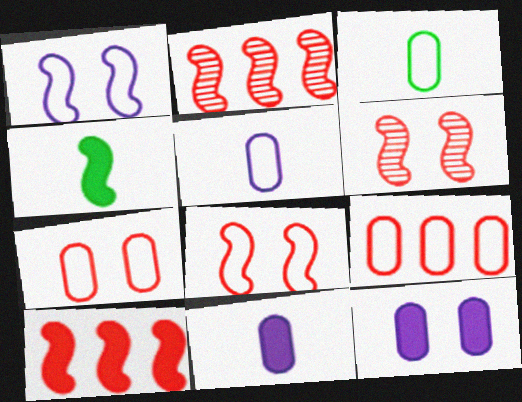[[1, 2, 4]]